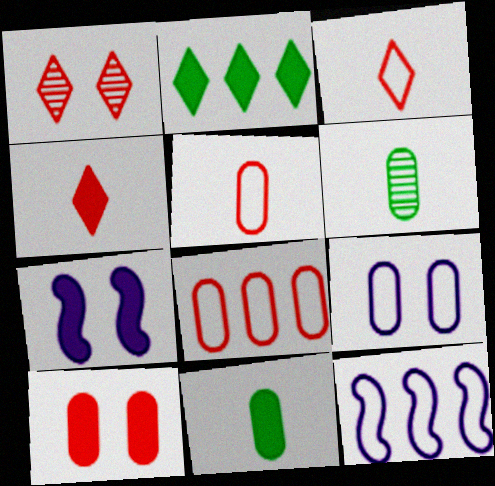[[1, 11, 12]]